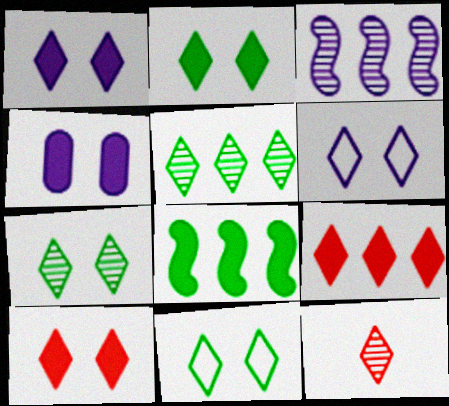[[1, 2, 10], 
[2, 7, 11], 
[6, 7, 10]]